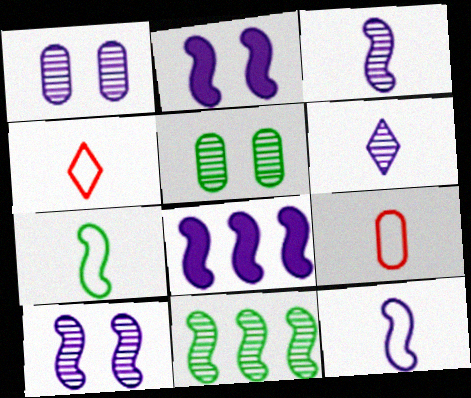[[4, 5, 8], 
[8, 10, 12]]